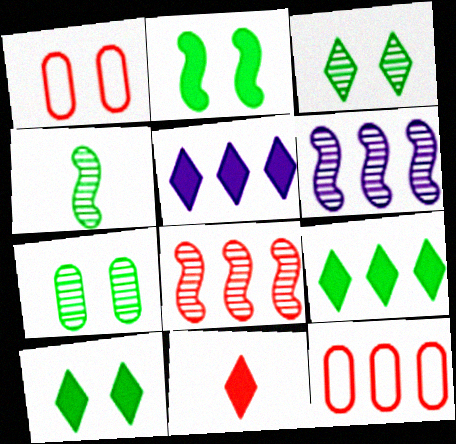[[1, 4, 5], 
[1, 8, 11], 
[5, 10, 11], 
[6, 9, 12]]